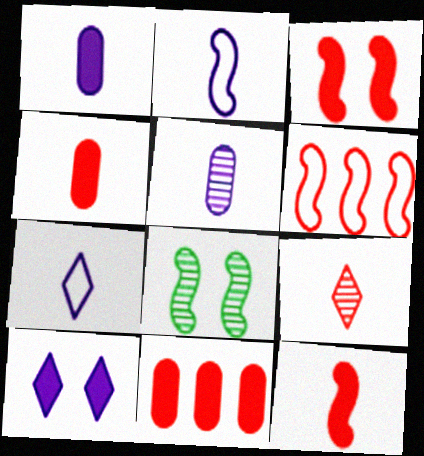[[7, 8, 11]]